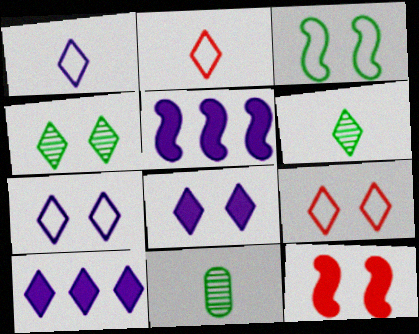[[2, 4, 10], 
[4, 8, 9], 
[5, 9, 11], 
[6, 9, 10]]